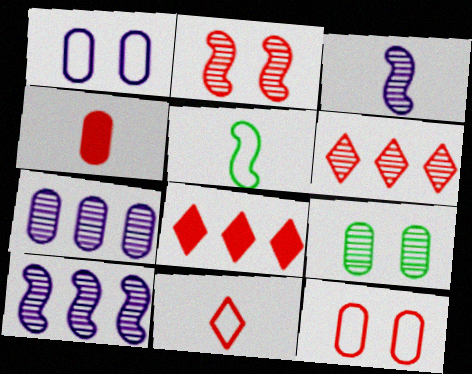[[3, 6, 9]]